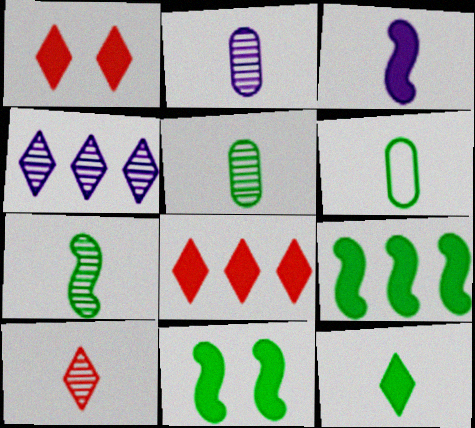[[2, 7, 10], 
[3, 6, 10], 
[6, 7, 12]]